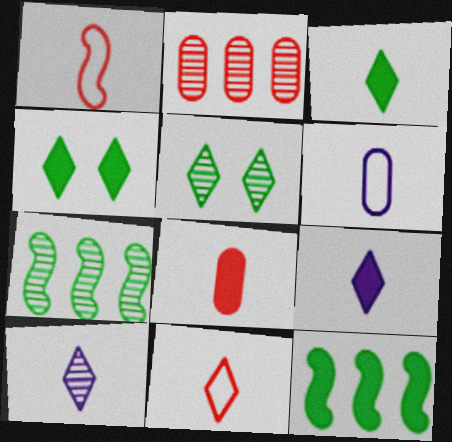[[3, 10, 11]]